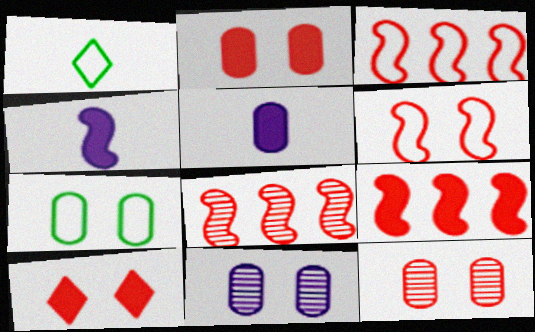[[1, 9, 11], 
[2, 7, 11], 
[3, 8, 9], 
[6, 10, 12]]